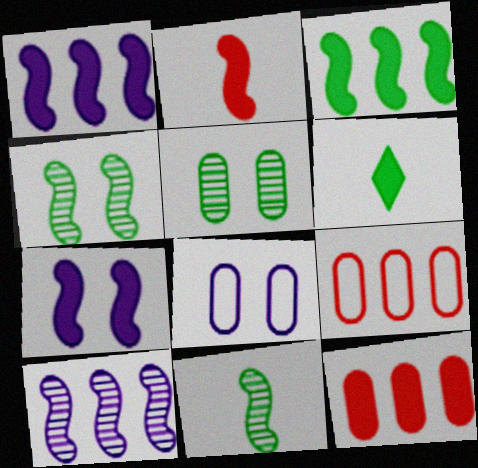[[2, 3, 7], 
[6, 7, 12]]